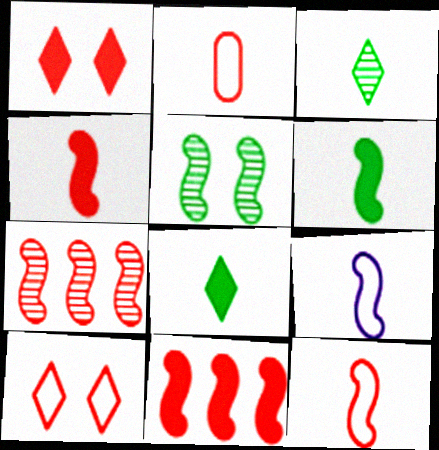[[1, 2, 7], 
[5, 9, 11]]